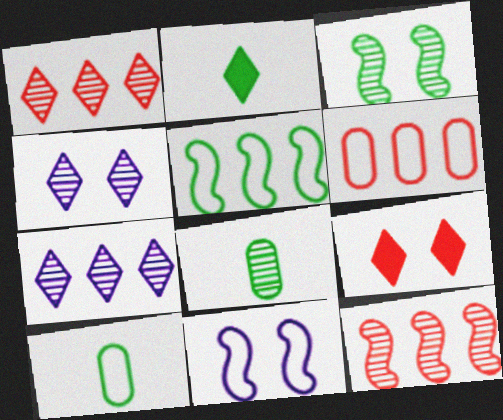[[4, 8, 12]]